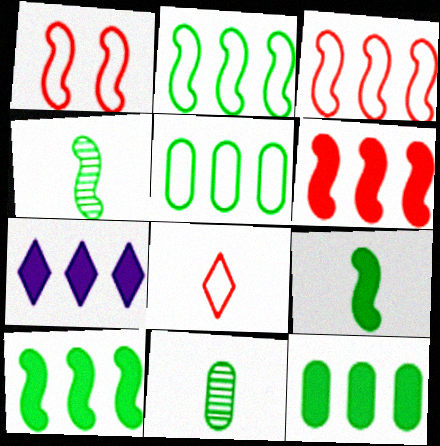[[1, 7, 11], 
[6, 7, 12]]